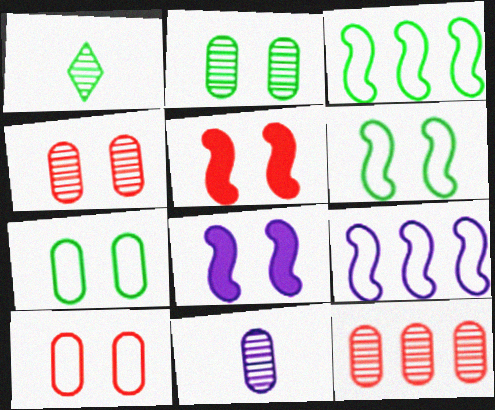[[2, 11, 12]]